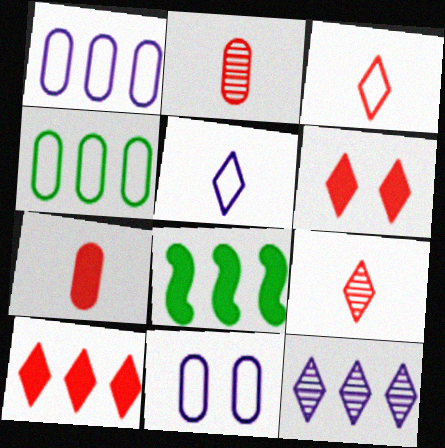[[8, 9, 11]]